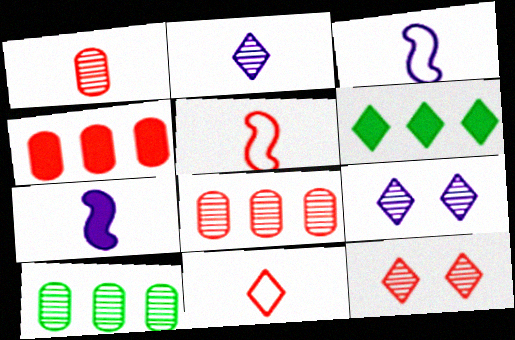[[4, 5, 12], 
[6, 9, 11]]